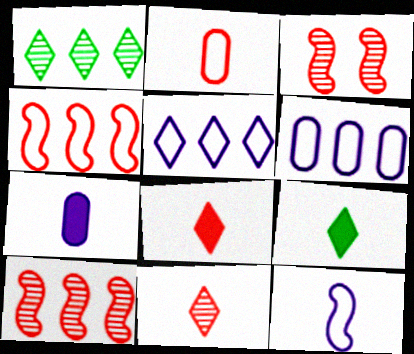[[3, 6, 9]]